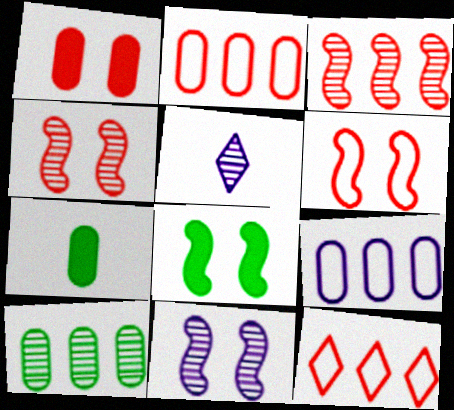[[2, 5, 8], 
[4, 5, 10], 
[6, 8, 11], 
[7, 11, 12]]